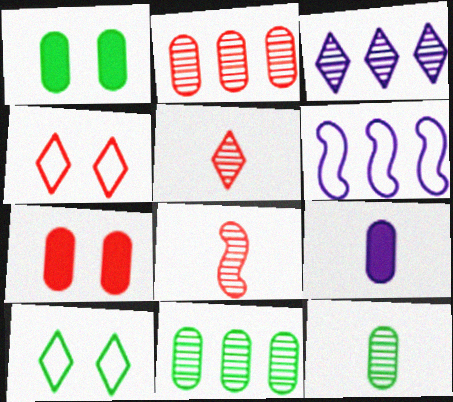[[1, 5, 6]]